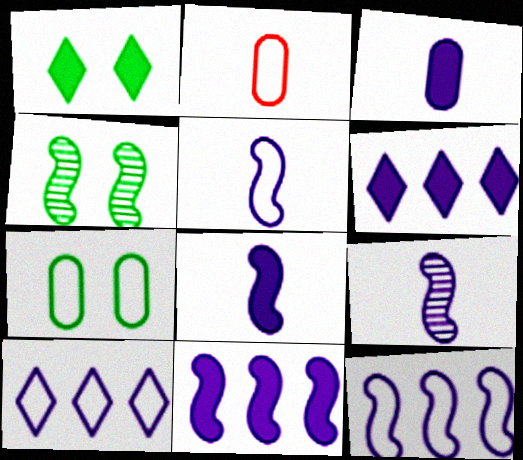[[1, 4, 7], 
[2, 4, 6], 
[5, 8, 9]]